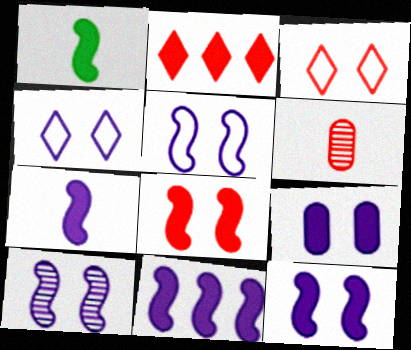[[1, 2, 9], 
[1, 8, 11], 
[4, 9, 10], 
[5, 10, 12], 
[7, 11, 12]]